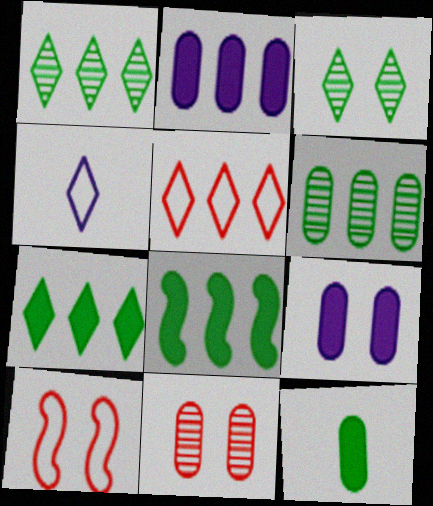[[3, 9, 10], 
[4, 8, 11]]